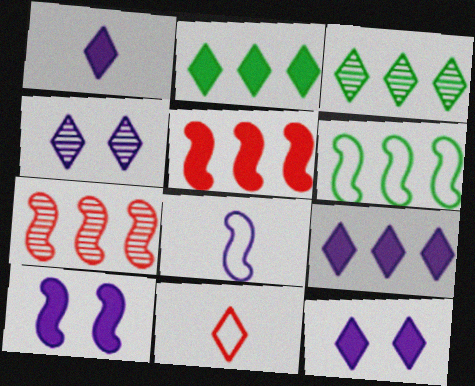[[1, 9, 12], 
[2, 4, 11], 
[3, 11, 12]]